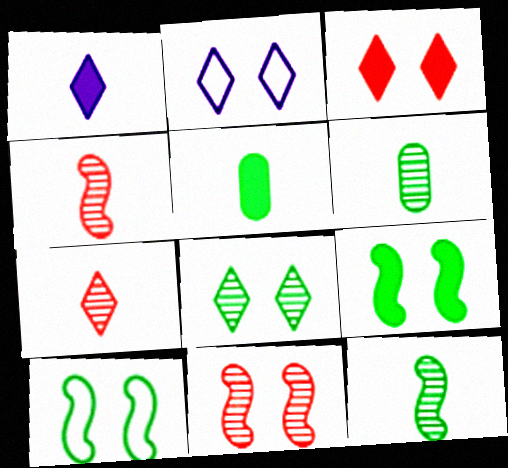[[2, 3, 8]]